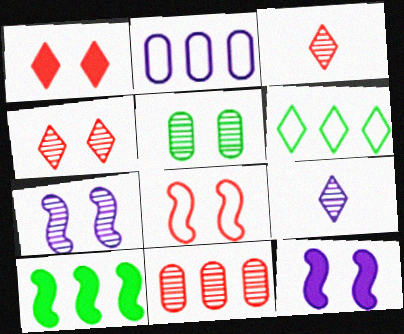[[1, 6, 9], 
[2, 9, 12], 
[4, 5, 7]]